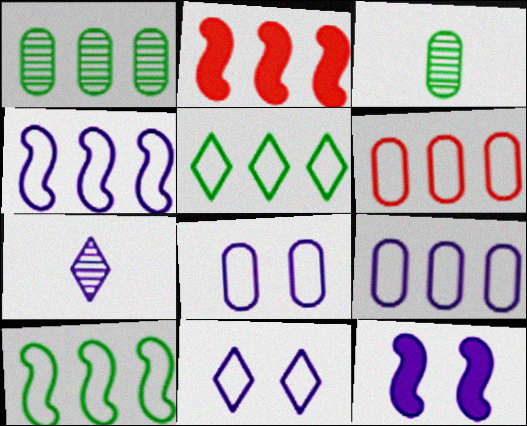[[2, 3, 11], 
[4, 5, 6], 
[7, 9, 12]]